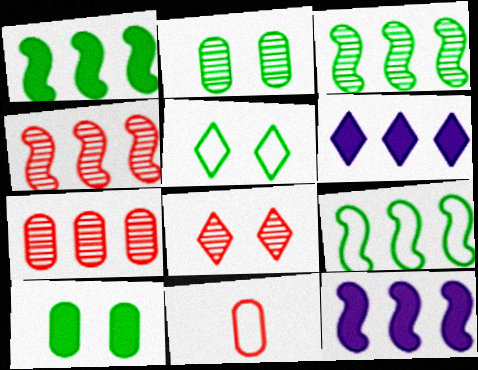[[1, 3, 9], 
[4, 9, 12], 
[6, 7, 9]]